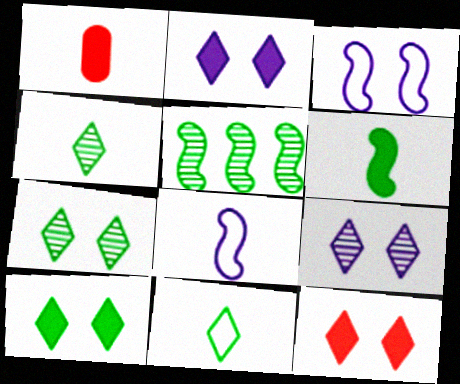[[1, 4, 8], 
[2, 10, 12]]